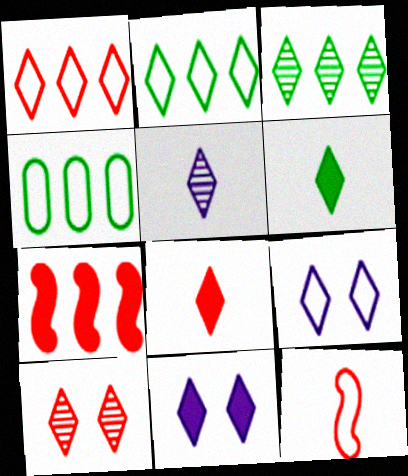[[1, 8, 10], 
[3, 5, 10], 
[3, 8, 9], 
[4, 9, 12]]